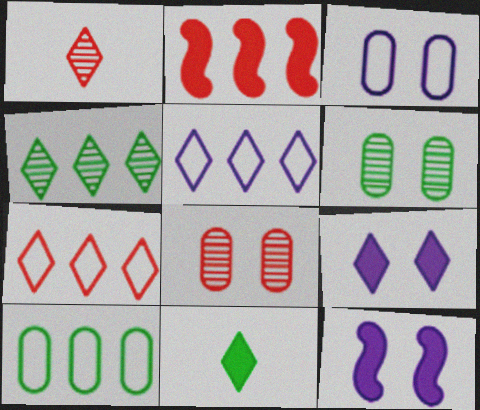[[1, 10, 12]]